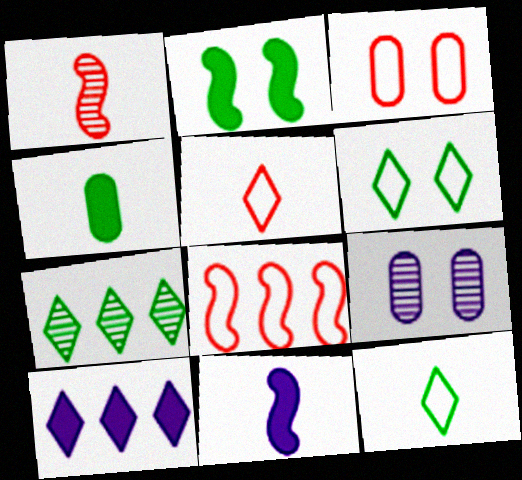[[1, 7, 9], 
[3, 5, 8], 
[3, 7, 11]]